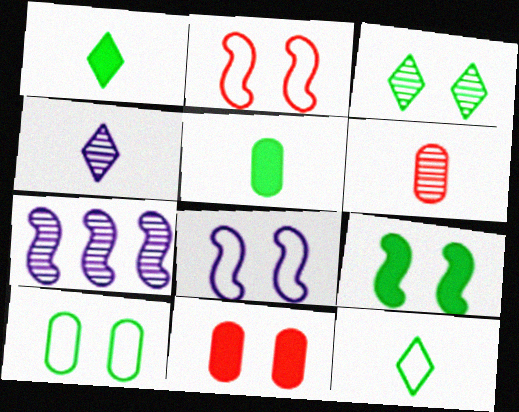[[3, 6, 7], 
[3, 8, 11], 
[3, 9, 10], 
[7, 11, 12]]